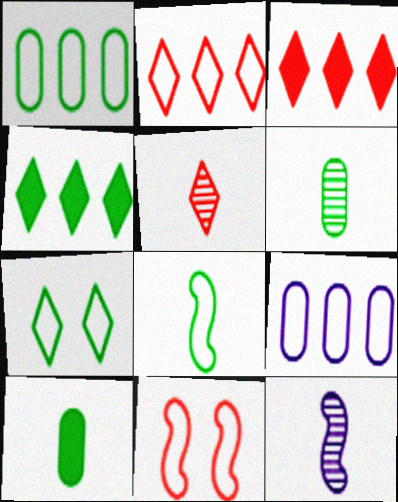[[1, 7, 8], 
[5, 6, 12]]